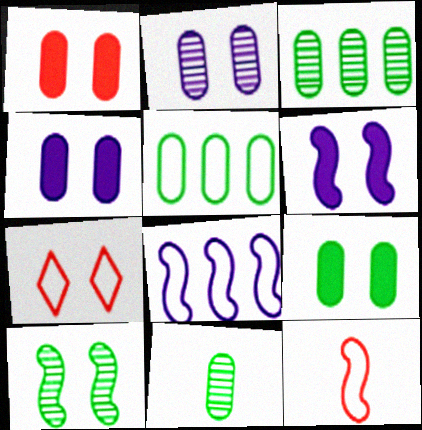[[1, 4, 9], 
[4, 7, 10], 
[5, 9, 11]]